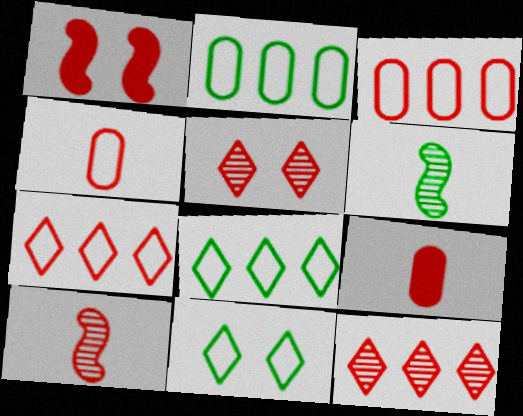[[1, 4, 12]]